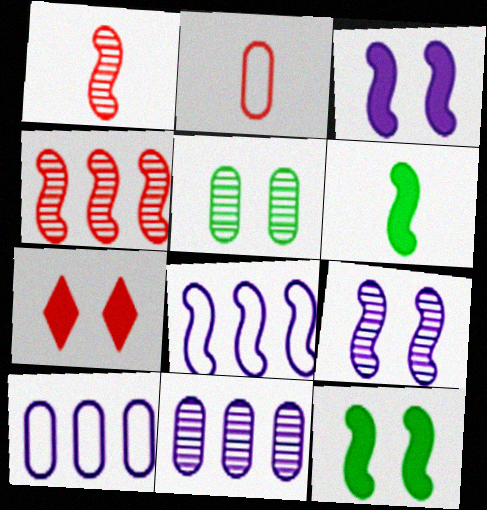[[1, 8, 12], 
[2, 4, 7]]